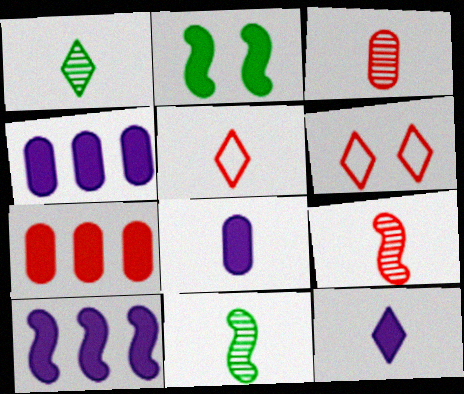[[1, 5, 12], 
[2, 7, 12], 
[4, 6, 11], 
[5, 8, 11], 
[6, 7, 9]]